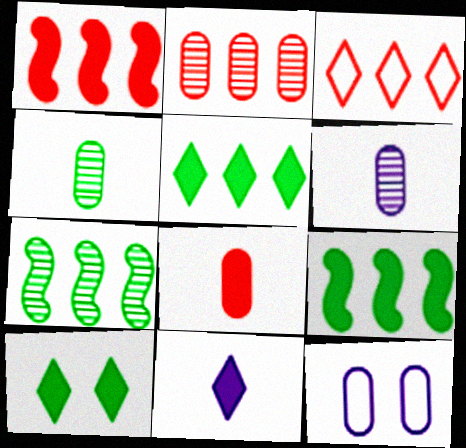[[1, 2, 3]]